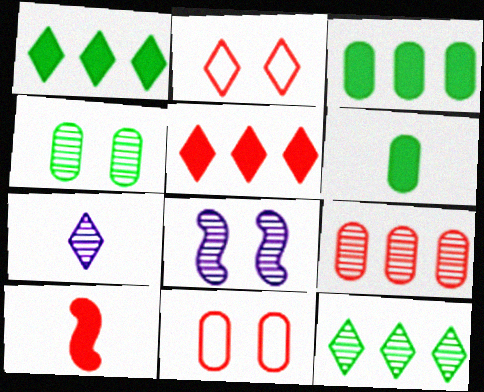[[1, 2, 7], 
[2, 9, 10]]